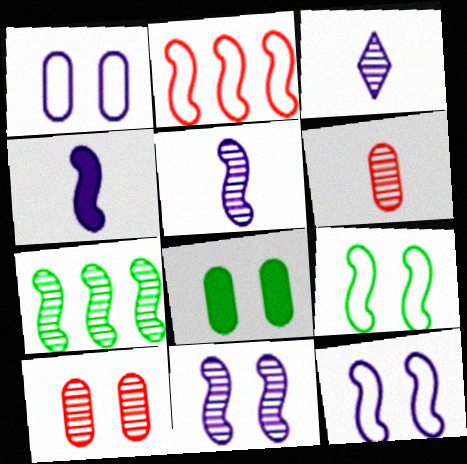[[1, 8, 10], 
[2, 3, 8], 
[3, 7, 10]]